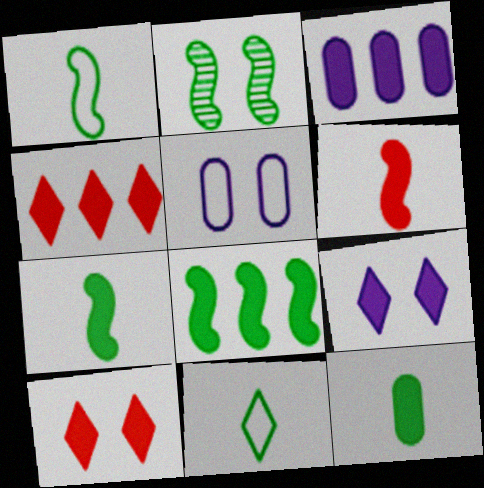[[1, 2, 8], 
[2, 5, 10], 
[3, 4, 8], 
[3, 7, 10]]